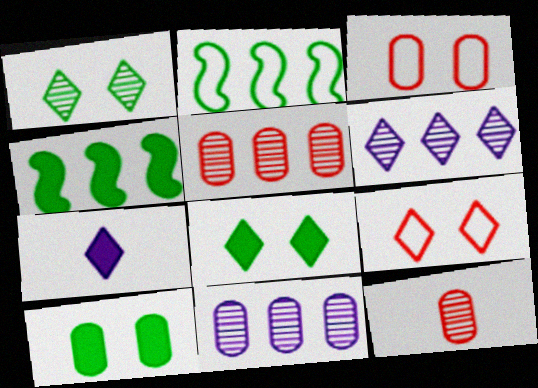[]